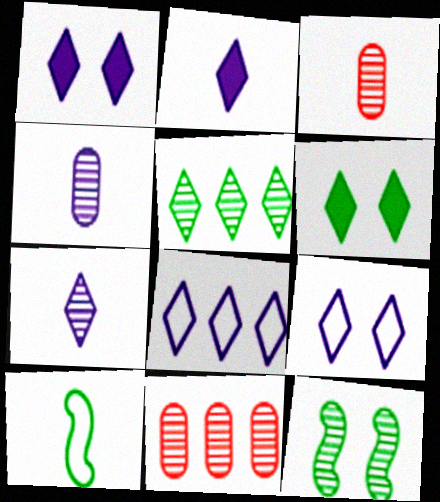[[1, 7, 8], 
[1, 10, 11], 
[2, 3, 10], 
[7, 11, 12]]